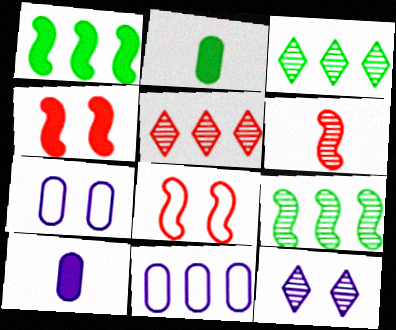[[1, 5, 11], 
[3, 8, 10]]